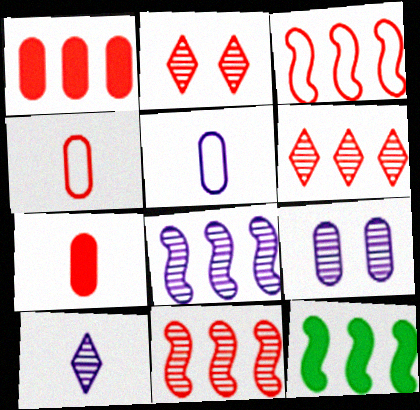[[1, 3, 6], 
[2, 3, 7], 
[2, 5, 12], 
[3, 8, 12], 
[8, 9, 10]]